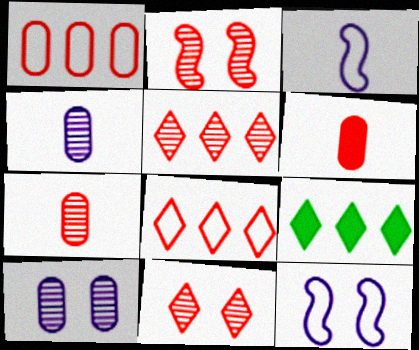[[2, 5, 7], 
[2, 6, 8], 
[7, 9, 12]]